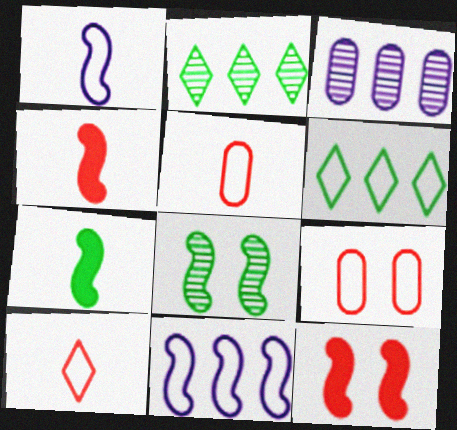[[1, 6, 9], 
[4, 8, 11]]